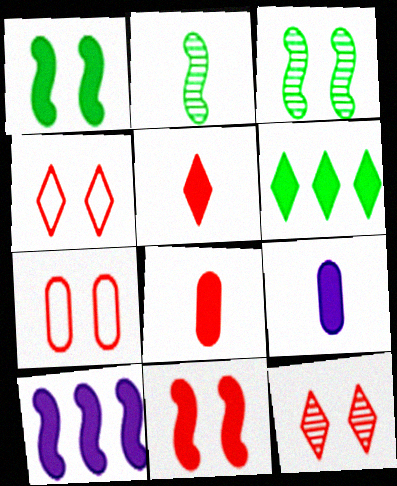[[6, 9, 11], 
[7, 11, 12]]